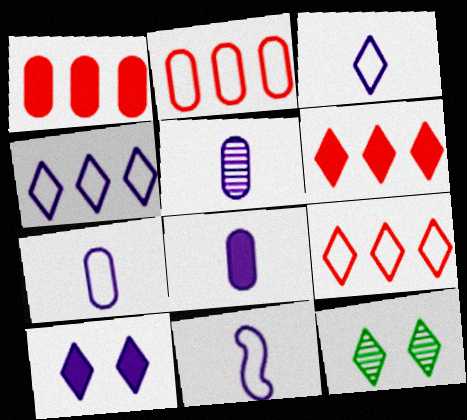[[1, 11, 12], 
[3, 6, 12], 
[3, 7, 11], 
[5, 7, 8]]